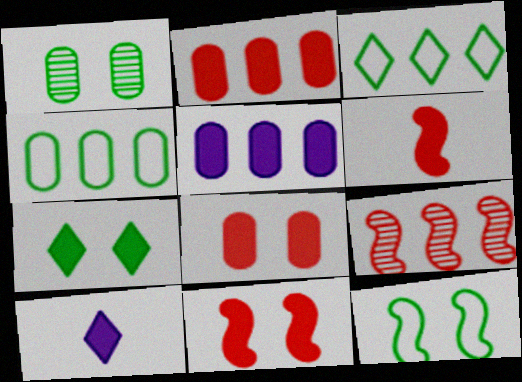[[1, 7, 12], 
[3, 5, 9], 
[5, 6, 7]]